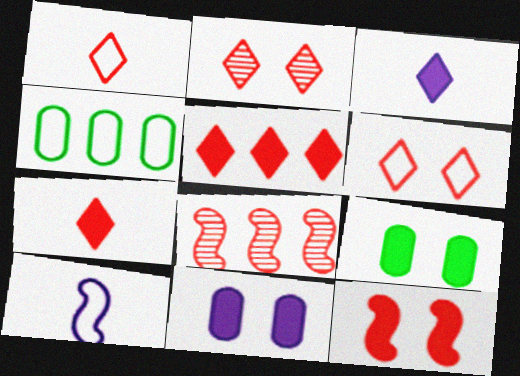[[1, 2, 5], 
[4, 6, 10]]